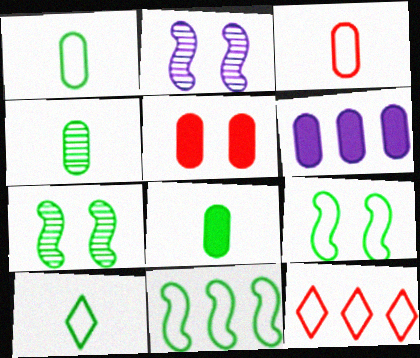[[1, 4, 8], 
[2, 8, 12], 
[5, 6, 8]]